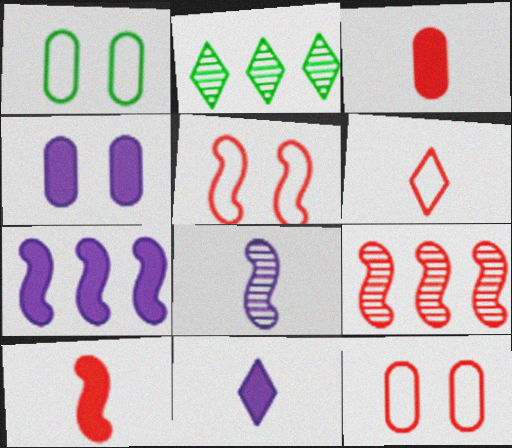[[1, 9, 11], 
[4, 7, 11], 
[5, 9, 10]]